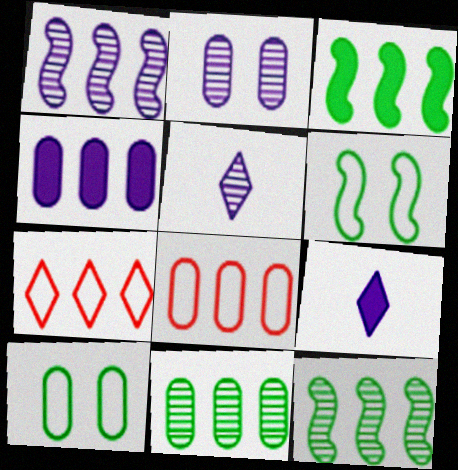[[1, 2, 5], 
[4, 7, 12], 
[4, 8, 11]]